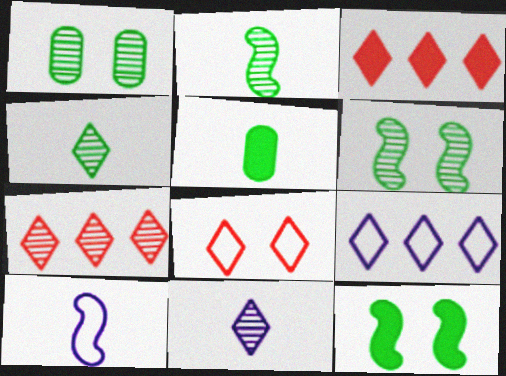[[1, 3, 10]]